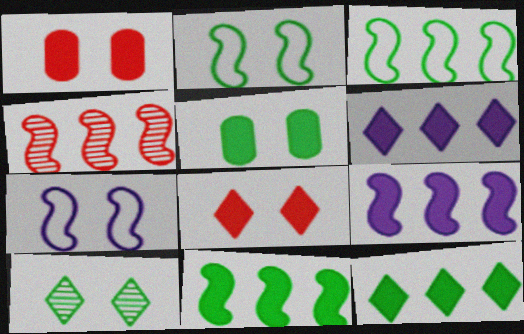[[1, 7, 10], 
[2, 5, 10], 
[3, 4, 9]]